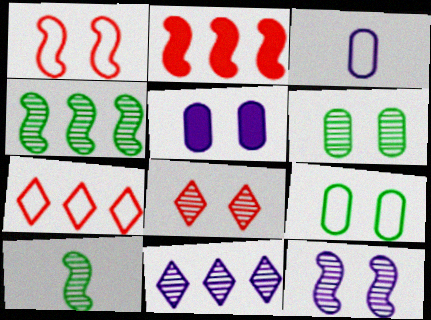[[5, 7, 10], 
[6, 8, 12]]